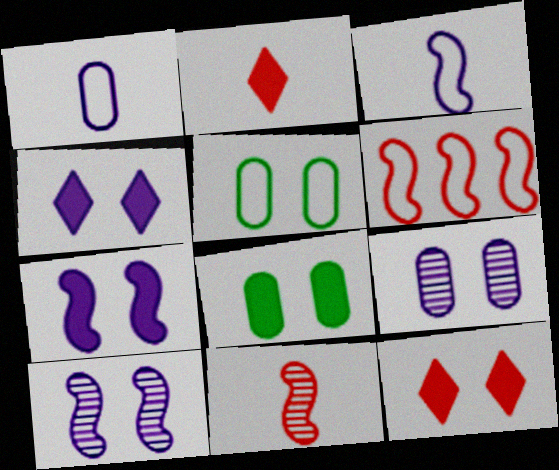[[5, 10, 12], 
[7, 8, 12]]